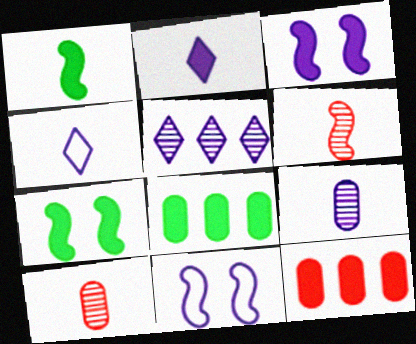[[1, 4, 10], 
[2, 7, 12]]